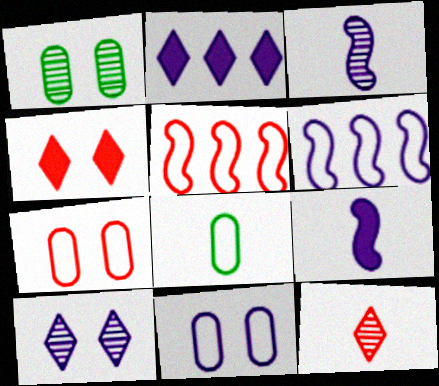[[2, 3, 11], 
[8, 9, 12]]